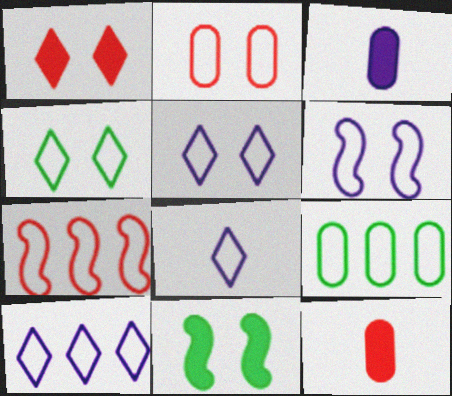[[2, 4, 6], 
[5, 8, 10], 
[7, 9, 10]]